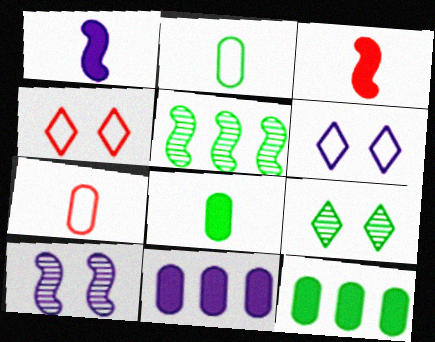[]